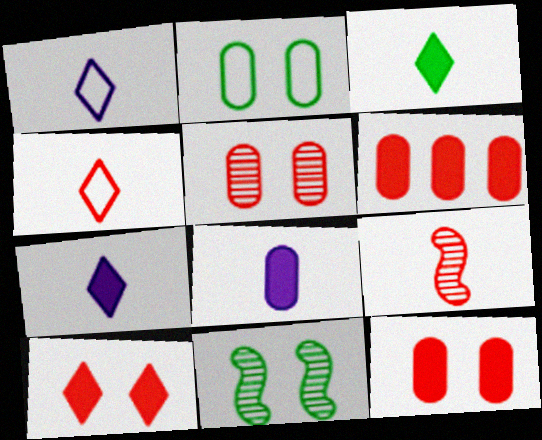[[1, 6, 11]]